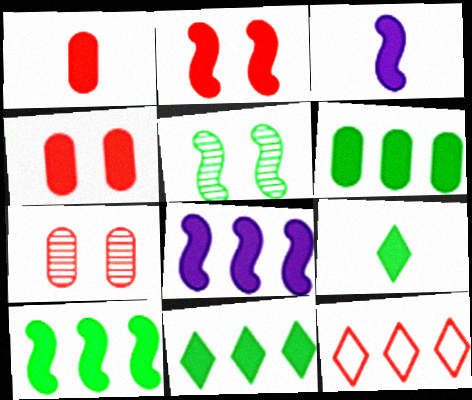[[1, 3, 9], 
[2, 3, 10], 
[3, 4, 11], 
[4, 8, 9], 
[6, 10, 11]]